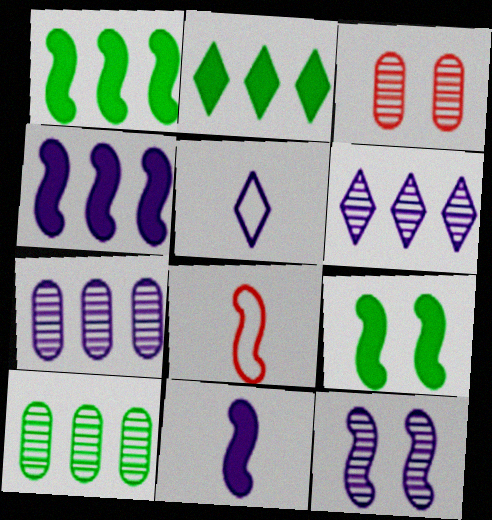[[1, 3, 5], 
[1, 8, 12]]